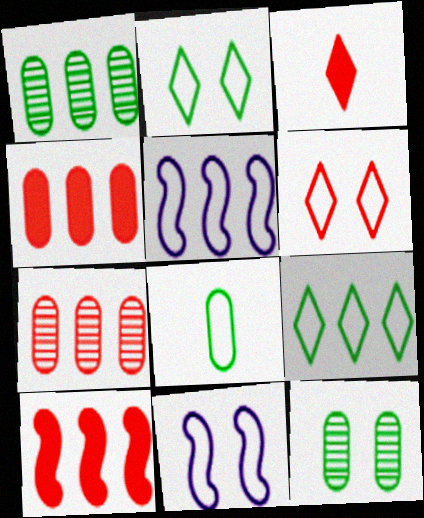[[1, 3, 11], 
[3, 5, 12], 
[5, 6, 8]]